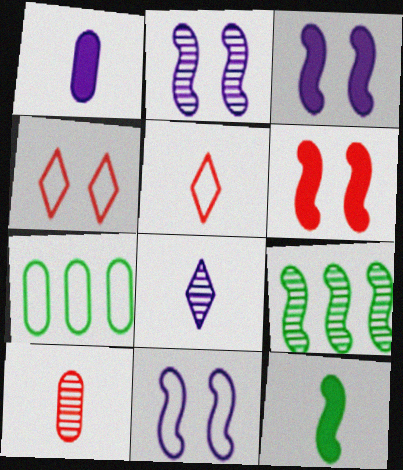[[1, 4, 9], 
[2, 3, 11], 
[5, 7, 11], 
[6, 7, 8]]